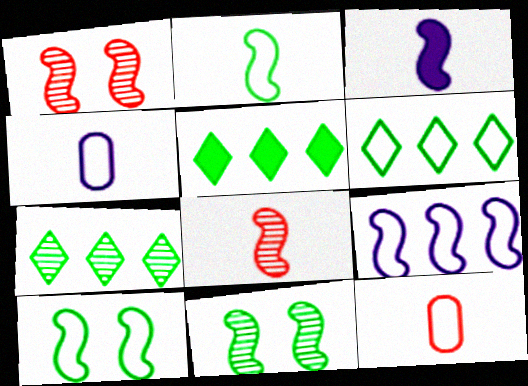[[1, 4, 5], 
[2, 3, 8], 
[5, 6, 7]]